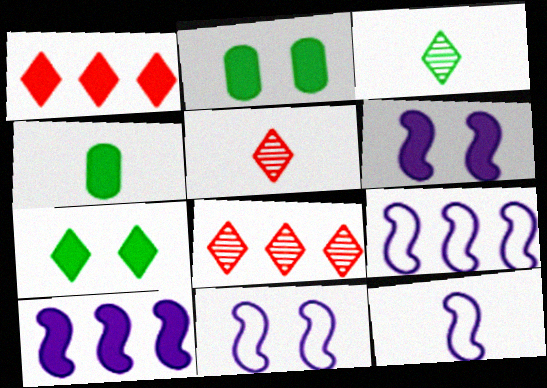[[1, 4, 6], 
[2, 5, 9], 
[2, 8, 12], 
[4, 5, 12], 
[4, 8, 11], 
[9, 11, 12]]